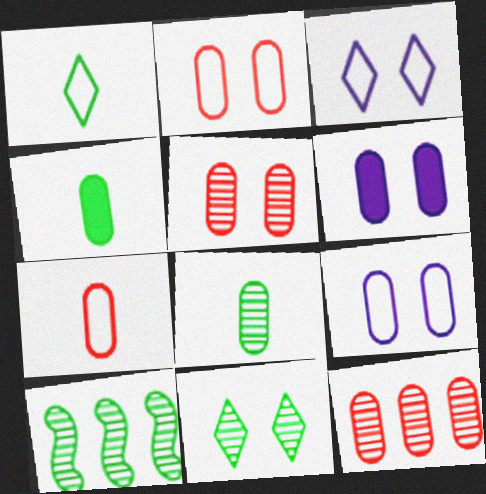[[4, 9, 12], 
[8, 10, 11]]